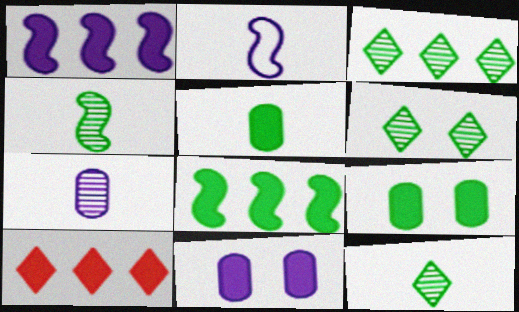[[3, 6, 12]]